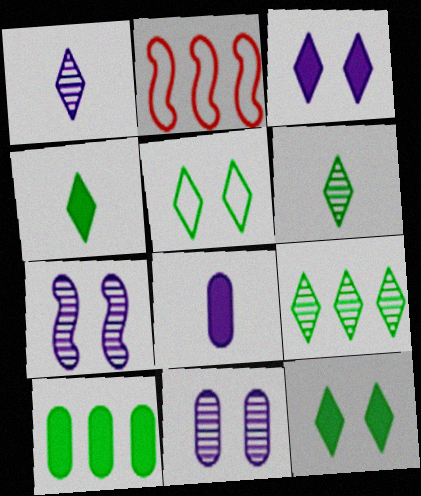[[2, 4, 11], 
[4, 5, 9]]